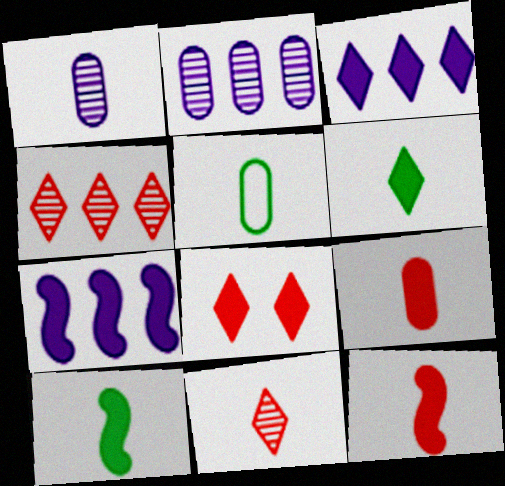[[1, 5, 9], 
[3, 6, 8]]